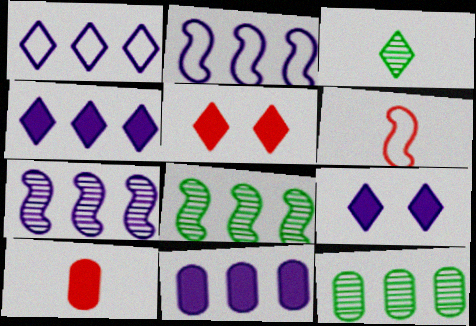[[1, 3, 5], 
[1, 7, 11], 
[6, 9, 12]]